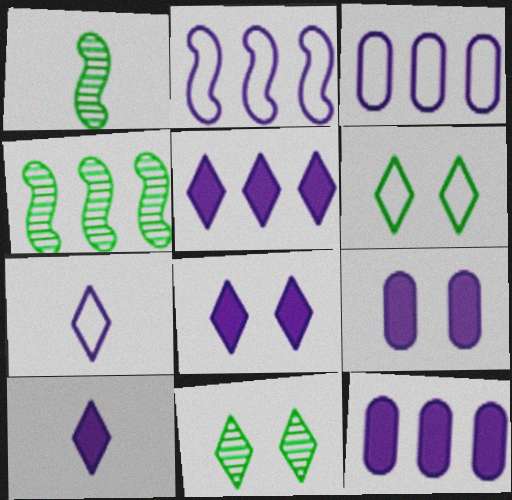[[5, 8, 10]]